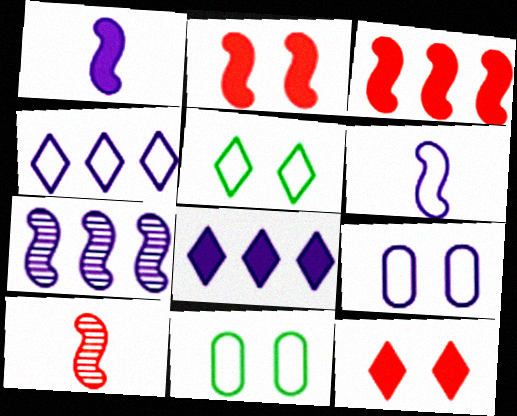[[4, 6, 9], 
[8, 10, 11]]